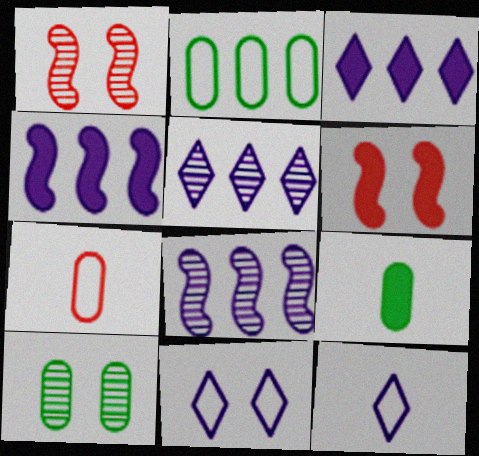[[2, 9, 10], 
[3, 6, 9], 
[6, 10, 11]]